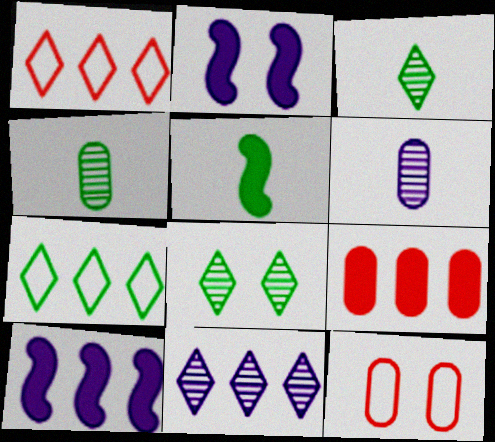[[1, 2, 4], 
[2, 8, 12], 
[3, 10, 12], 
[5, 11, 12]]